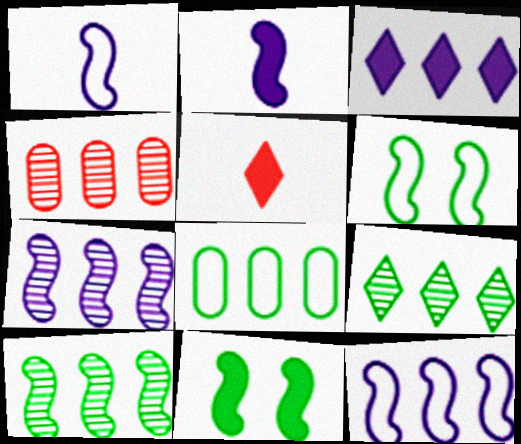[[4, 7, 9]]